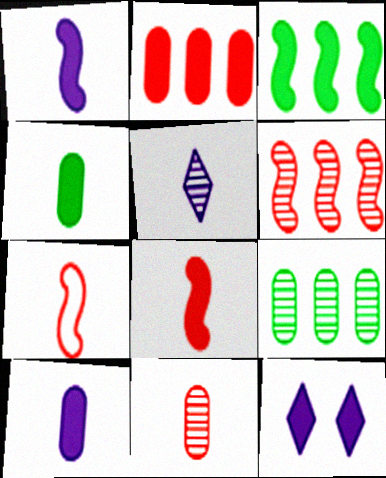[[4, 5, 7], 
[7, 9, 12]]